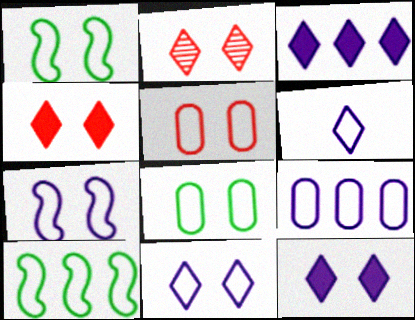[[1, 5, 11], 
[5, 6, 10], 
[6, 7, 9]]